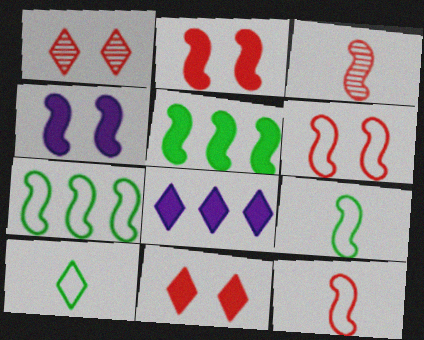[[1, 8, 10], 
[3, 4, 7]]